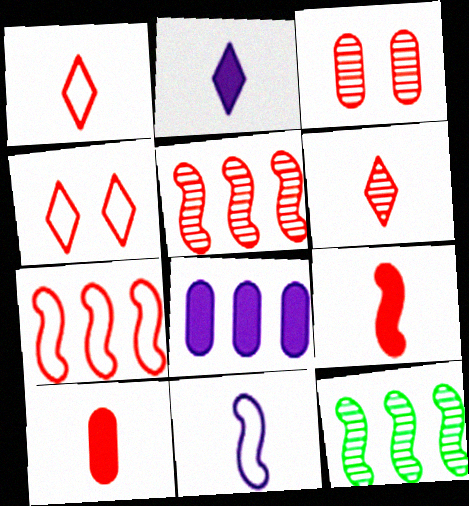[[3, 5, 6], 
[4, 5, 10]]